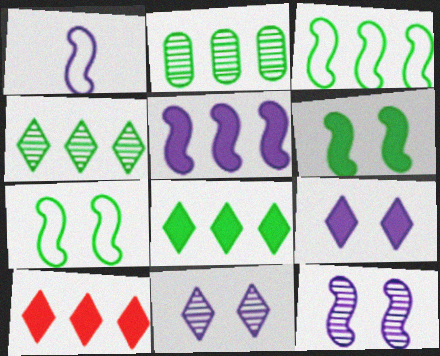[[1, 5, 12], 
[2, 3, 8]]